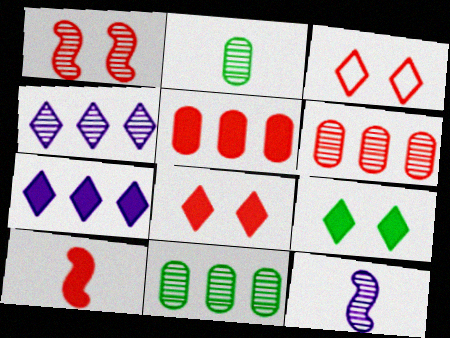[[1, 2, 4], 
[3, 6, 10], 
[5, 8, 10]]